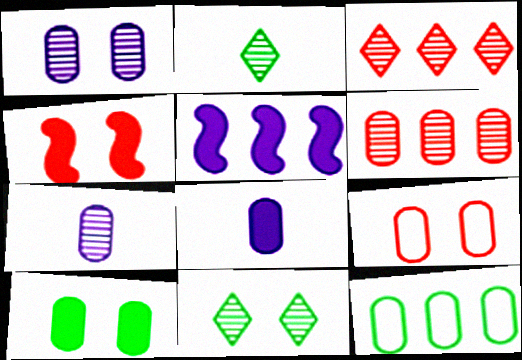[[1, 9, 10], 
[2, 5, 9], 
[3, 5, 12]]